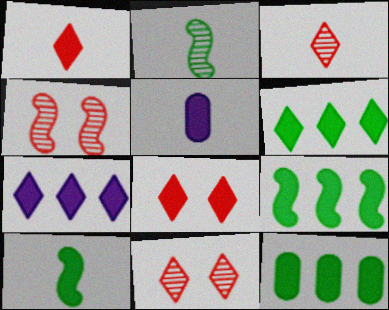[[1, 5, 10], 
[5, 8, 9], 
[6, 9, 12]]